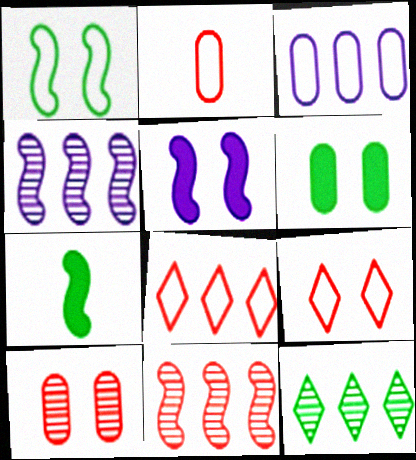[[2, 5, 12]]